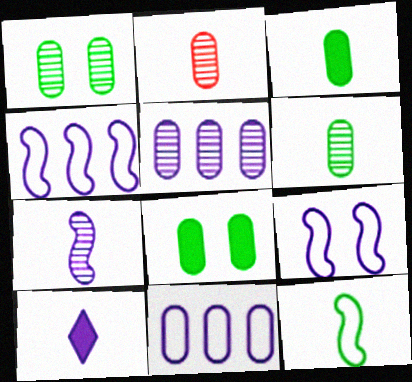[[1, 2, 5], 
[2, 8, 11], 
[2, 10, 12], 
[5, 9, 10]]